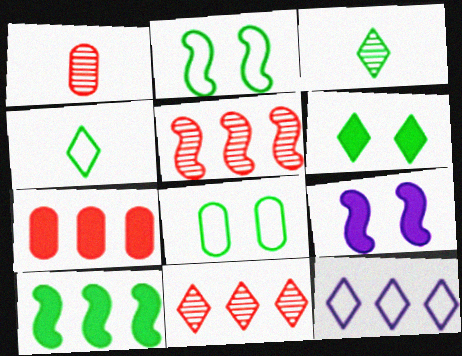[[3, 8, 10]]